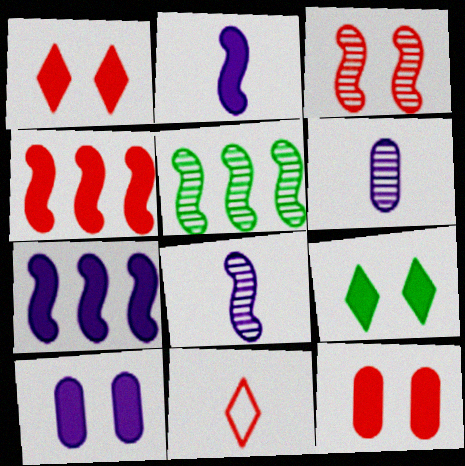[[3, 5, 8], 
[5, 10, 11]]